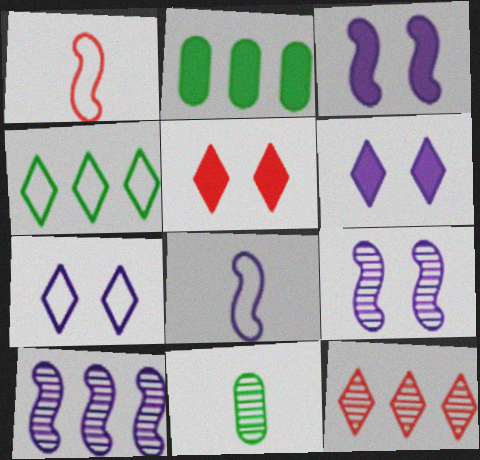[[3, 8, 10], 
[9, 11, 12]]